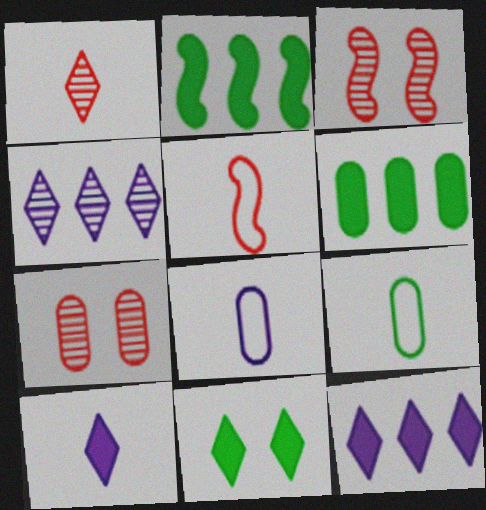[[3, 9, 12], 
[6, 7, 8]]